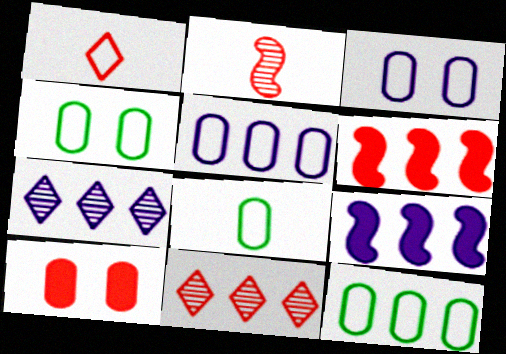[[4, 8, 12], 
[5, 7, 9], 
[6, 7, 12], 
[9, 11, 12]]